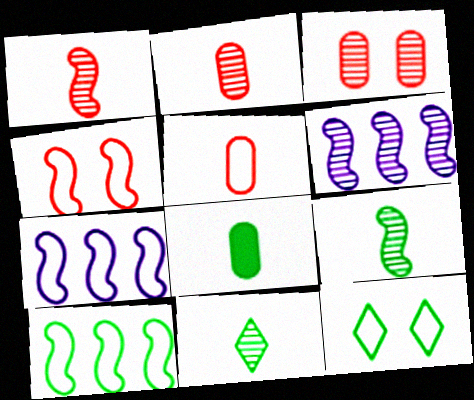[[3, 6, 11], 
[5, 7, 12]]